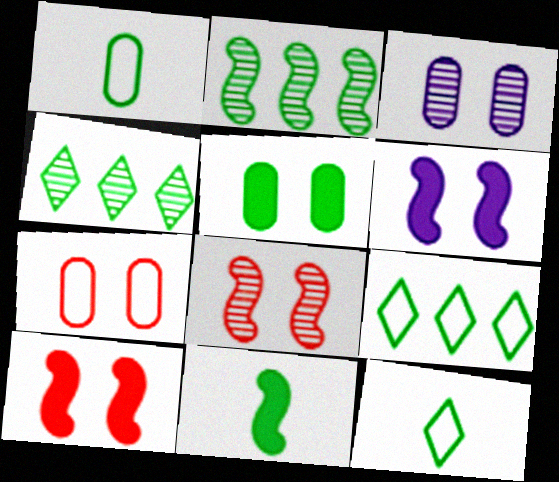[[2, 5, 12], 
[3, 5, 7]]